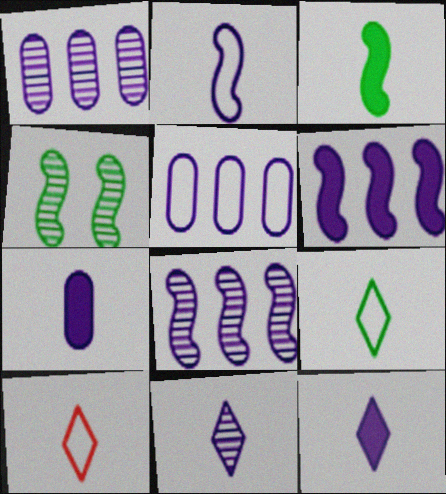[[2, 7, 11]]